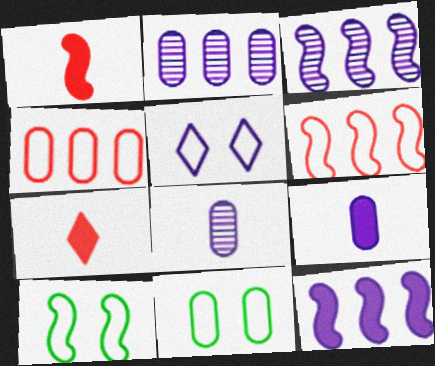[[1, 3, 10], 
[2, 7, 10], 
[3, 5, 9], 
[3, 7, 11], 
[5, 8, 12]]